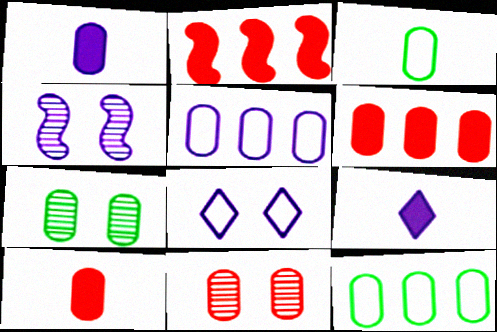[[1, 11, 12], 
[4, 5, 9], 
[5, 7, 10]]